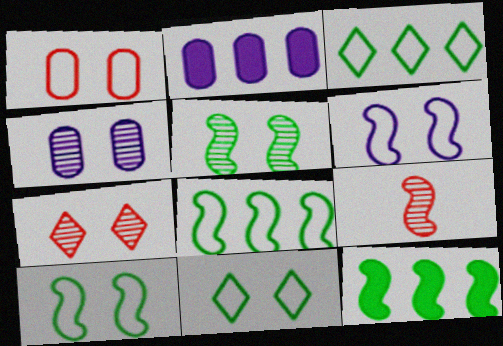[[1, 6, 11], 
[2, 9, 11], 
[4, 5, 7], 
[6, 9, 12]]